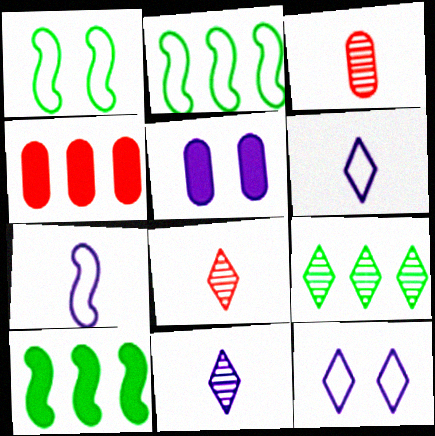[[1, 4, 11], 
[2, 5, 8], 
[3, 10, 12]]